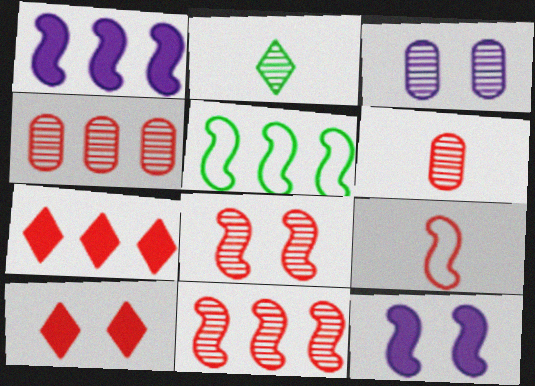[[1, 5, 11], 
[2, 3, 11], 
[4, 9, 10]]